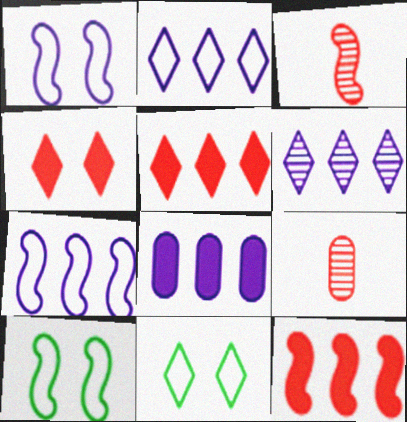[[3, 8, 11], 
[6, 7, 8]]